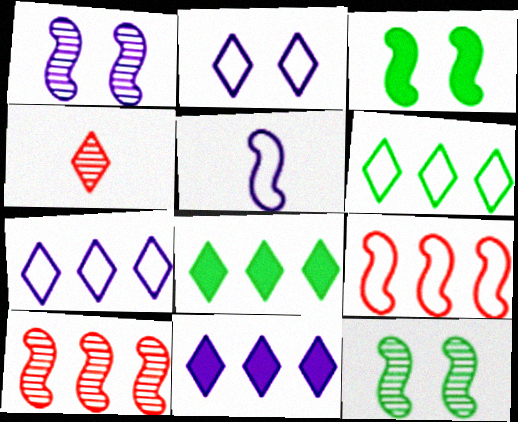[[2, 4, 8], 
[3, 5, 10]]